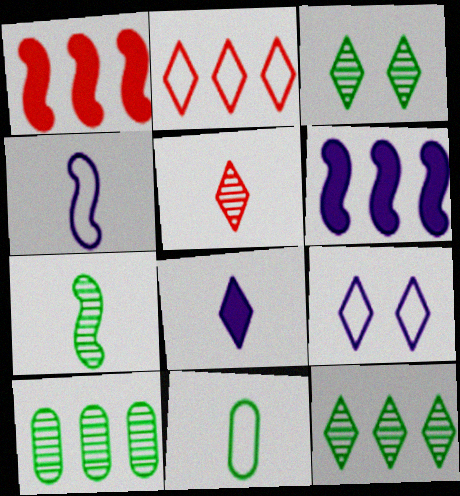[[2, 3, 8], 
[2, 6, 10], 
[3, 7, 10]]